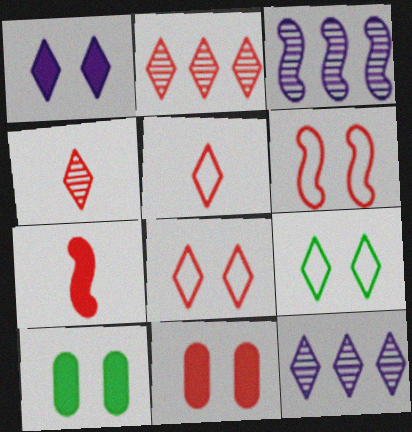[[3, 5, 10]]